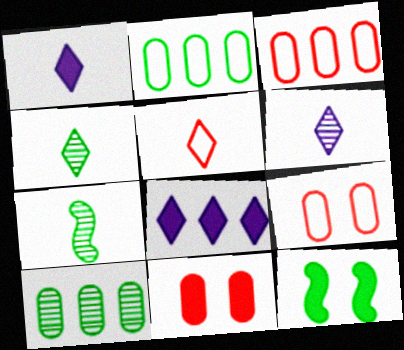[[1, 4, 5], 
[2, 4, 12], 
[3, 6, 12], 
[7, 8, 9]]